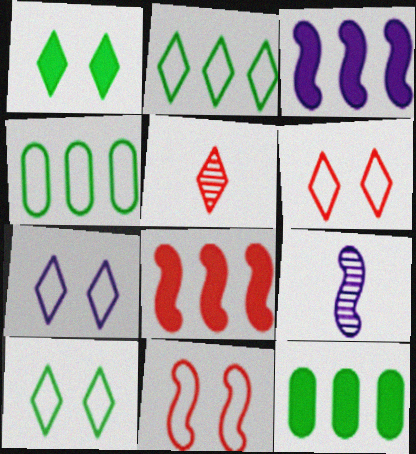[[6, 7, 10], 
[6, 9, 12]]